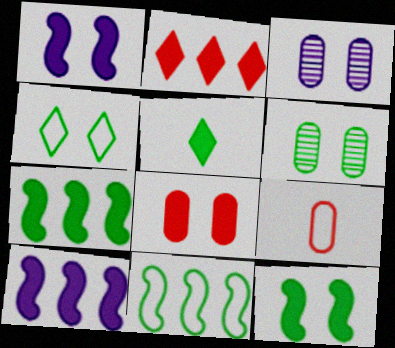[[4, 6, 12], 
[5, 6, 11], 
[5, 8, 10]]